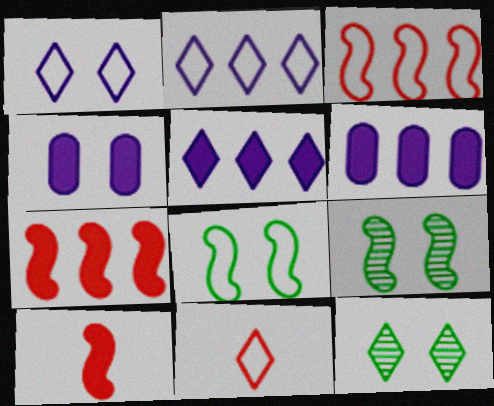[[5, 11, 12], 
[6, 9, 11]]